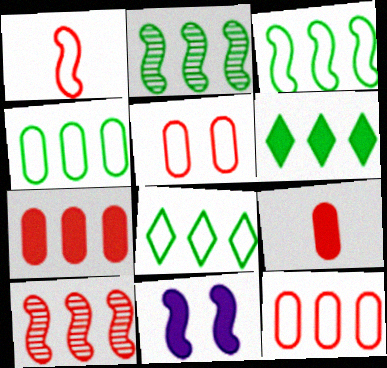[[1, 2, 11], 
[2, 4, 6], 
[3, 4, 8], 
[6, 9, 11]]